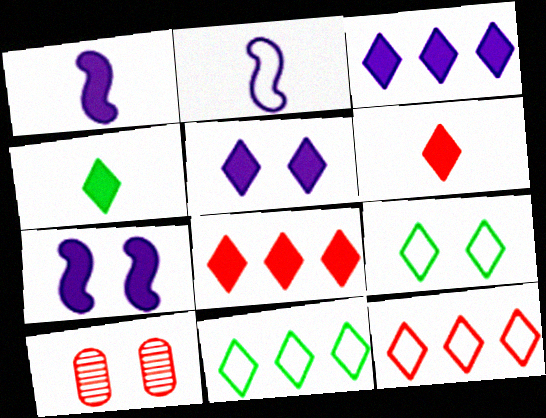[[1, 10, 11], 
[4, 5, 8], 
[7, 9, 10]]